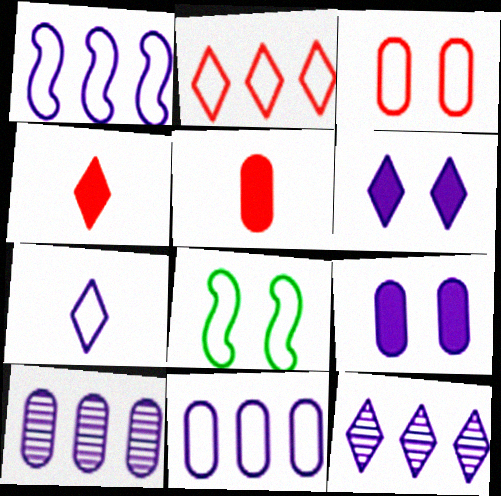[[4, 8, 10], 
[5, 8, 12], 
[6, 7, 12]]